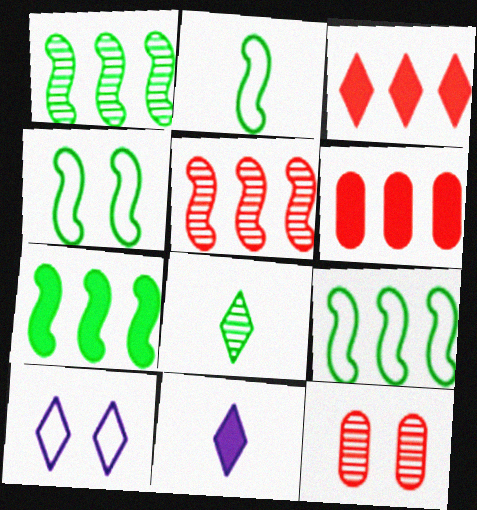[[1, 7, 9], 
[2, 4, 9], 
[3, 8, 10], 
[9, 11, 12]]